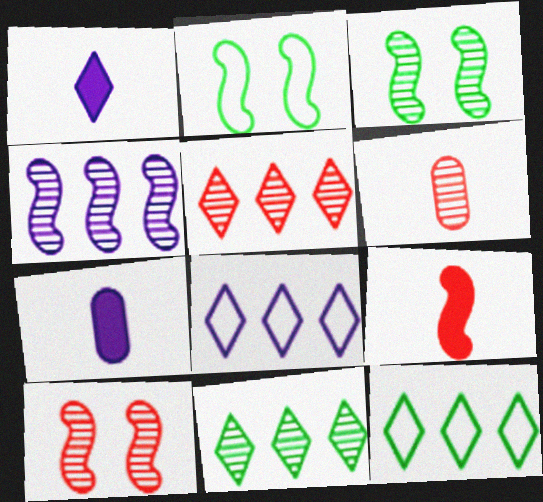[[2, 4, 9], 
[2, 5, 7], 
[5, 6, 10], 
[7, 10, 12]]